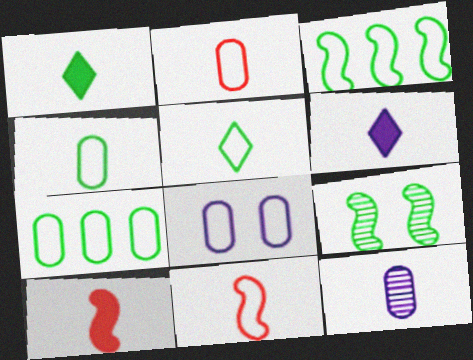[[1, 7, 9], 
[1, 11, 12], 
[2, 7, 8], 
[5, 10, 12]]